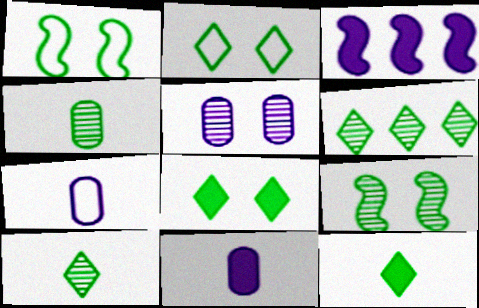[[2, 6, 12], 
[4, 6, 9]]